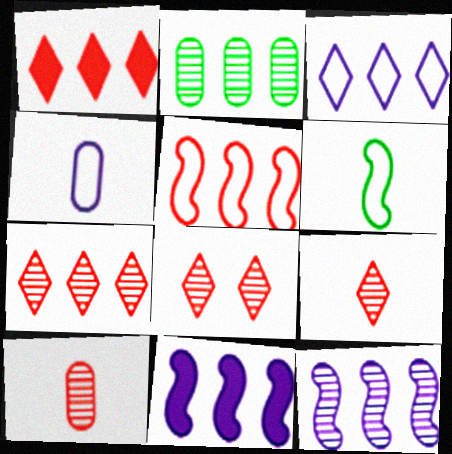[[2, 7, 12], 
[7, 8, 9]]